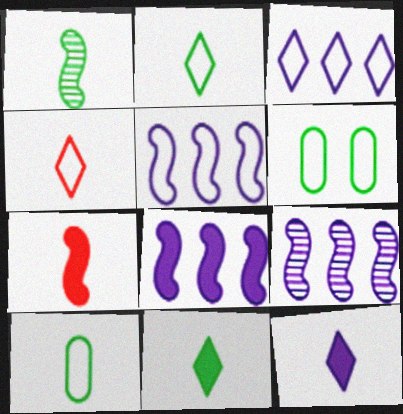[[1, 10, 11], 
[4, 5, 6], 
[5, 8, 9]]